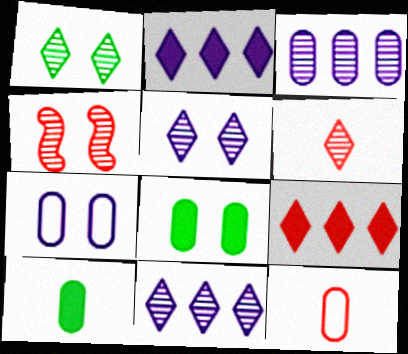[[1, 6, 11], 
[3, 8, 12], 
[4, 9, 12]]